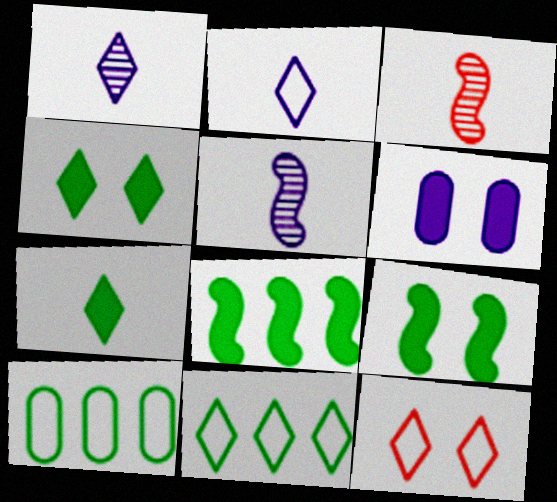[[2, 11, 12], 
[3, 6, 11]]